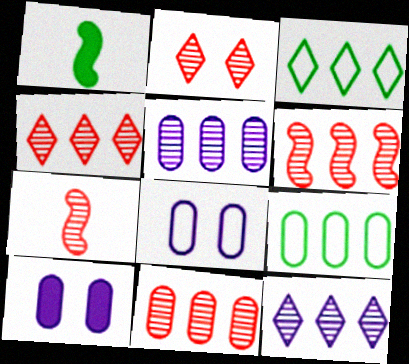[[1, 4, 8], 
[2, 7, 11], 
[3, 7, 10], 
[4, 6, 11]]